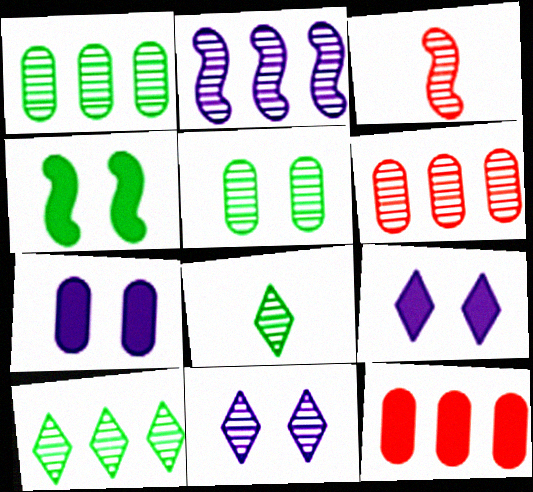[[1, 3, 11], 
[2, 6, 10]]